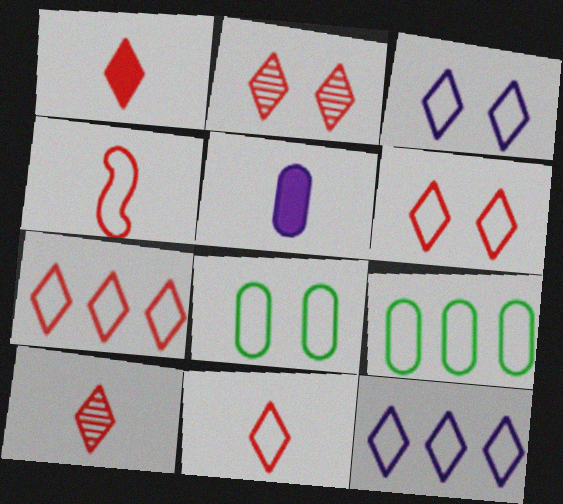[[1, 2, 7], 
[1, 10, 11], 
[3, 4, 9], 
[4, 8, 12], 
[6, 7, 11]]